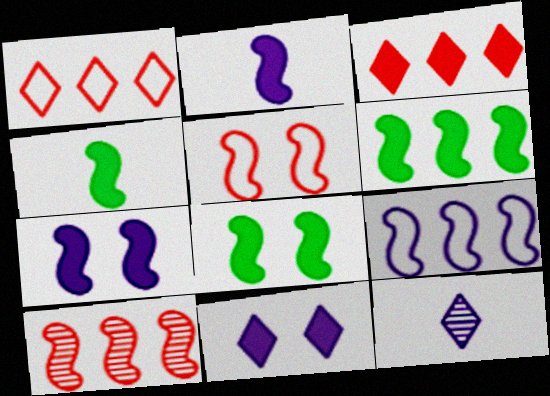[[4, 6, 8], 
[6, 9, 10]]